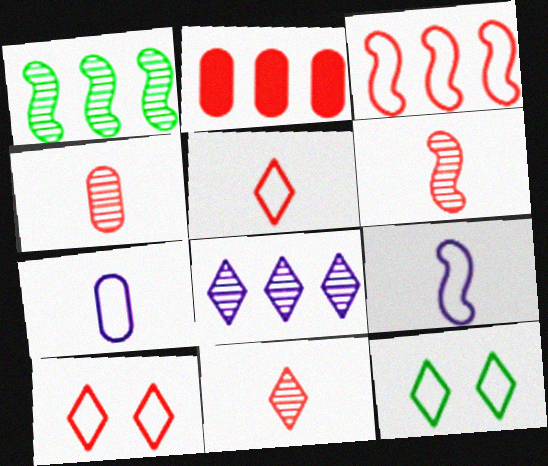[[2, 6, 10], 
[3, 7, 12], 
[4, 6, 11]]